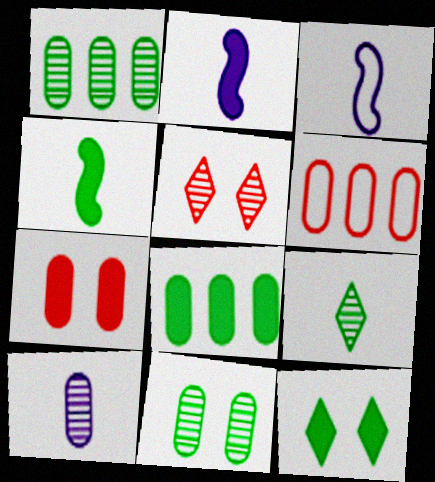[[3, 5, 8], 
[4, 8, 12]]